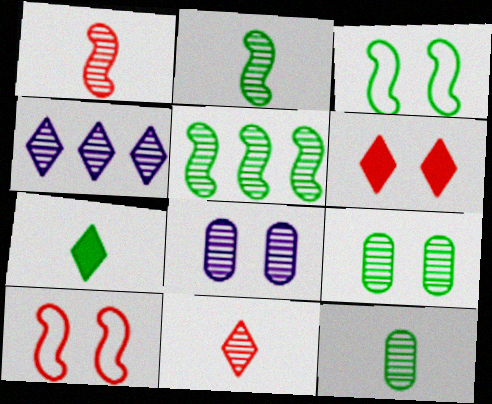[[1, 4, 9], 
[3, 6, 8], 
[5, 8, 11]]